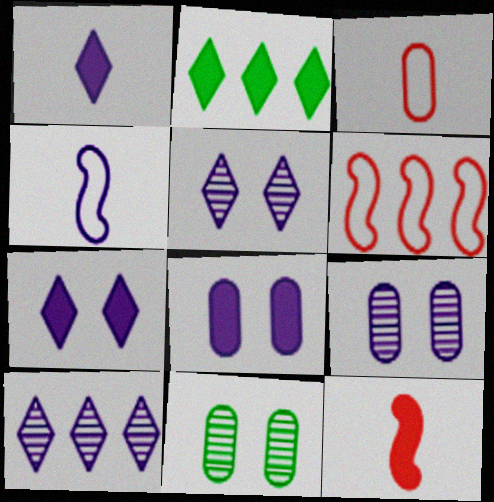[[1, 6, 11], 
[2, 8, 12], 
[4, 8, 10]]